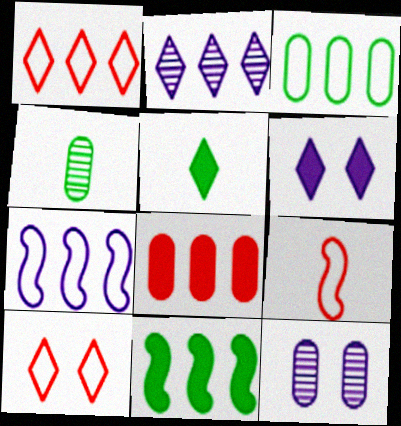[[1, 3, 7], 
[2, 5, 10]]